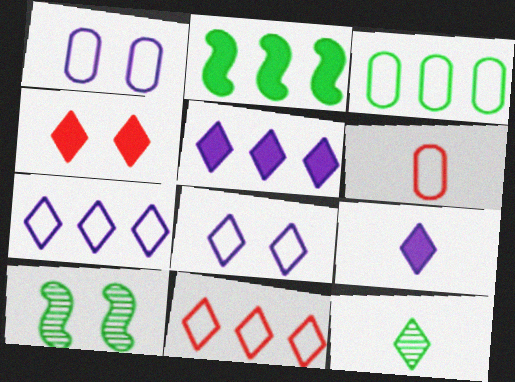[[1, 3, 6], 
[1, 4, 10], 
[4, 7, 12], 
[5, 6, 10]]